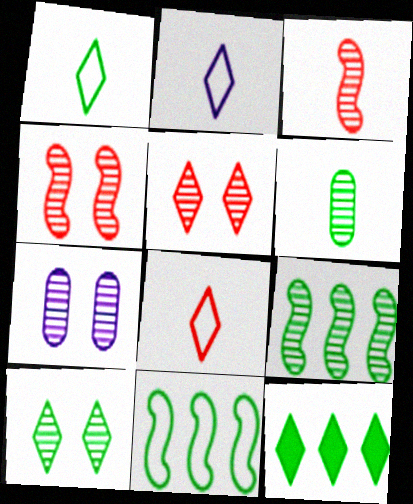[[1, 2, 8], 
[1, 10, 12], 
[2, 5, 12], 
[4, 7, 10], 
[6, 9, 10]]